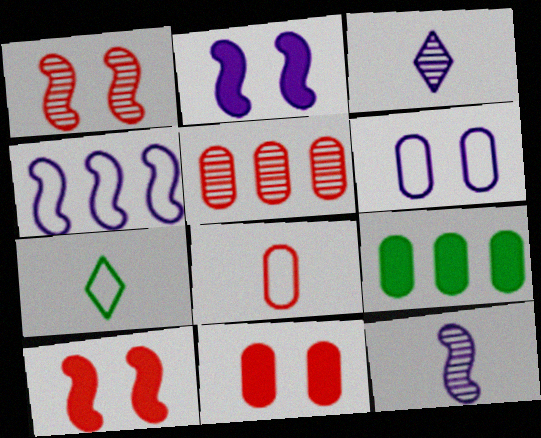[[2, 4, 12], 
[2, 5, 7], 
[5, 8, 11]]